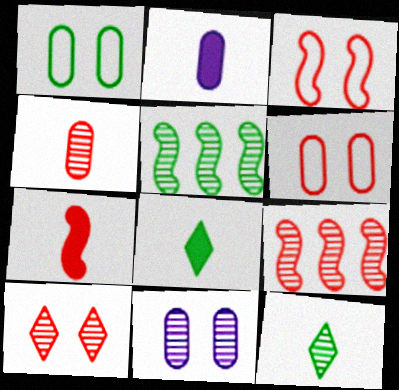[[1, 5, 8], 
[2, 7, 8], 
[3, 7, 9], 
[4, 9, 10], 
[9, 11, 12]]